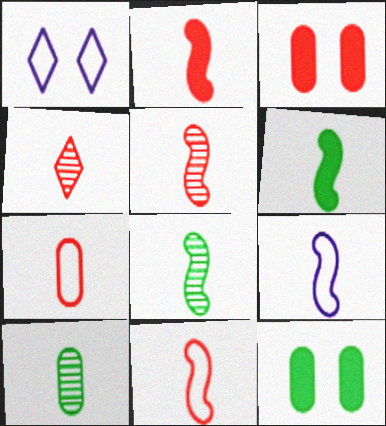[[2, 4, 7], 
[2, 5, 11], 
[2, 8, 9], 
[5, 6, 9]]